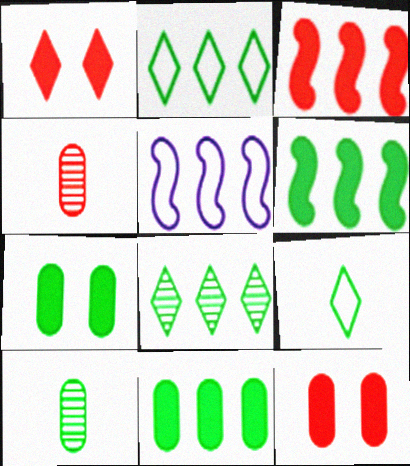[[1, 5, 10]]